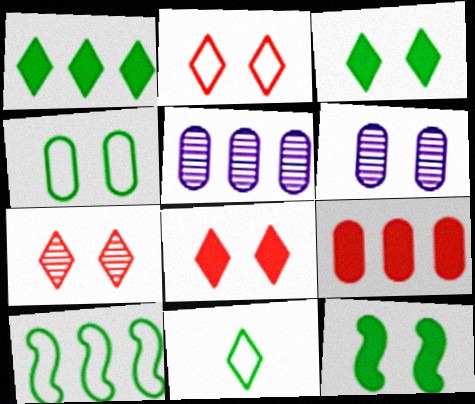[[2, 6, 12], 
[2, 7, 8], 
[4, 10, 11]]